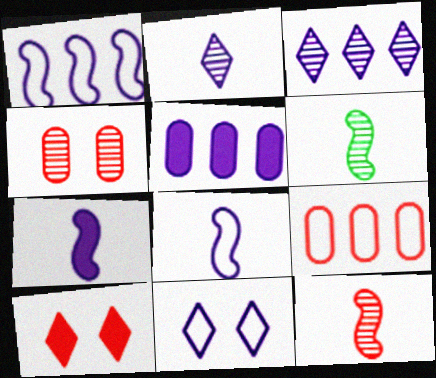[[1, 3, 5], 
[3, 4, 6], 
[9, 10, 12]]